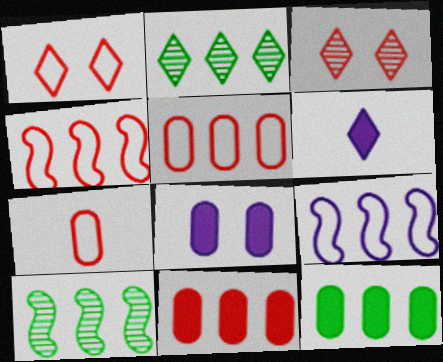[[1, 2, 6], 
[1, 4, 7], 
[2, 9, 11]]